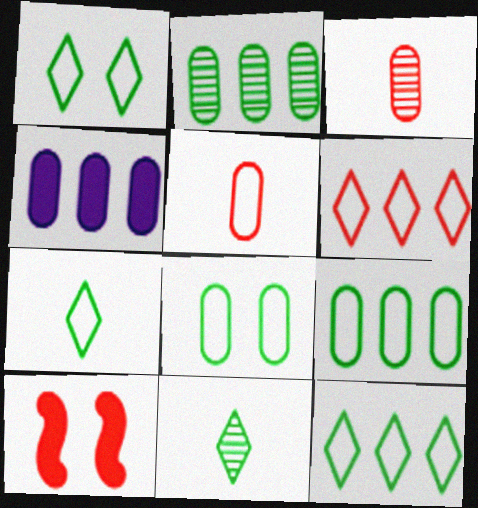[[1, 7, 12], 
[3, 4, 8], 
[3, 6, 10]]